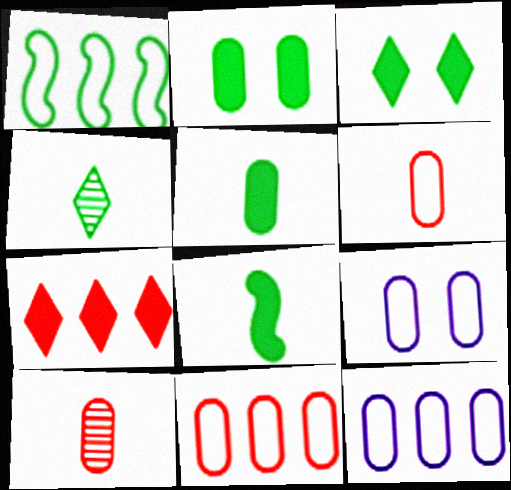[[1, 2, 4], 
[2, 10, 12]]